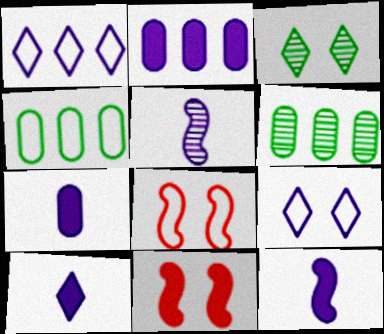[[2, 5, 9], 
[6, 8, 10], 
[7, 10, 12]]